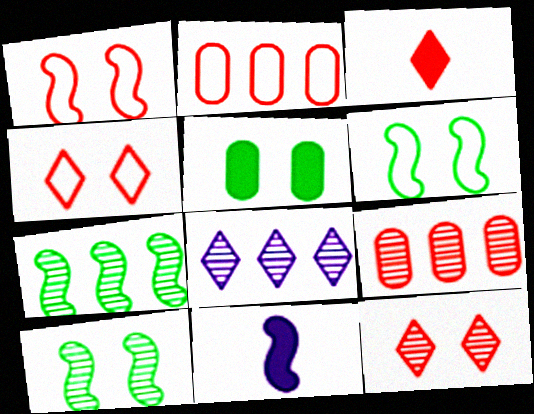[[1, 3, 9], 
[1, 7, 11], 
[7, 8, 9]]